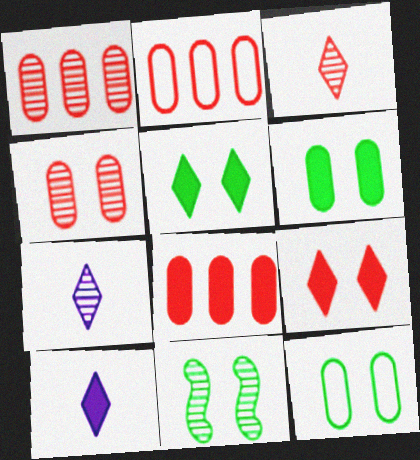[[1, 2, 8], 
[1, 7, 11], 
[2, 10, 11], 
[5, 11, 12]]